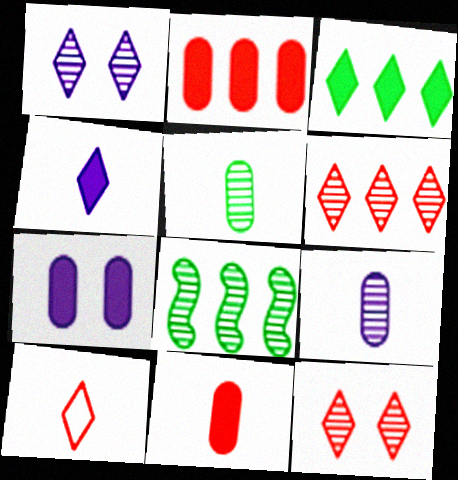[[1, 3, 10], 
[7, 8, 10], 
[8, 9, 12]]